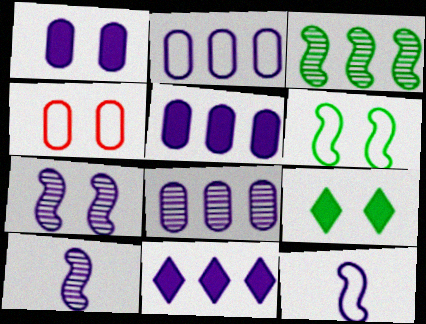[[2, 5, 8], 
[4, 7, 9]]